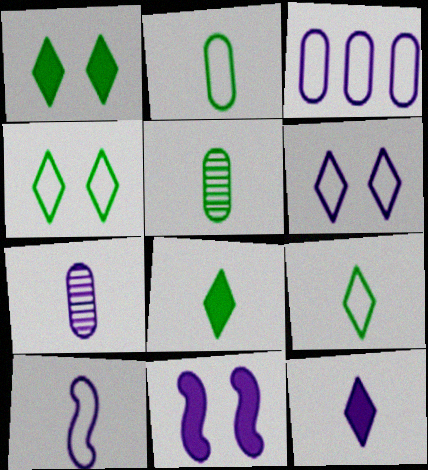[[3, 6, 10], 
[7, 10, 12]]